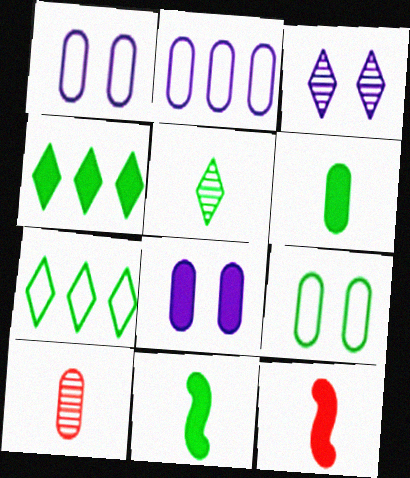[[4, 8, 12]]